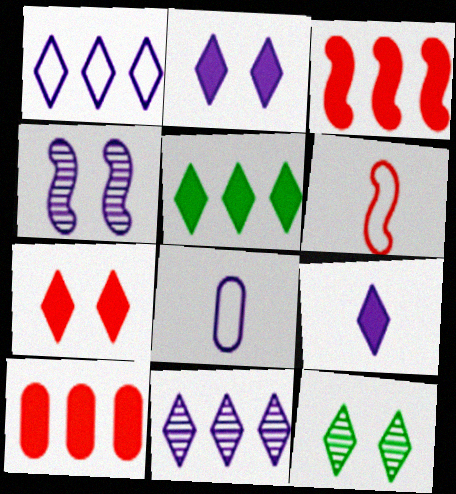[[3, 8, 12], 
[5, 7, 9]]